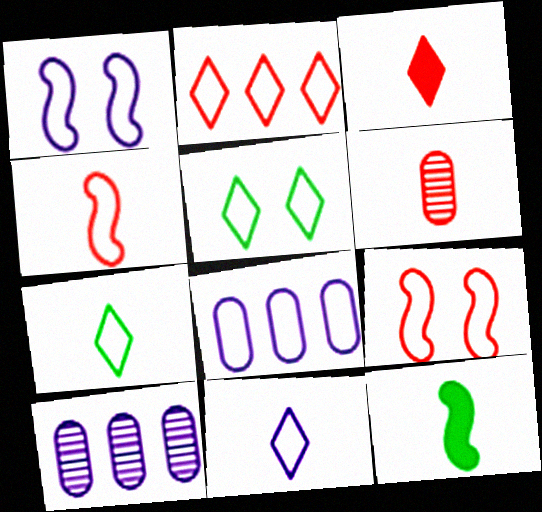[[1, 8, 11], 
[2, 5, 11], 
[3, 4, 6], 
[4, 5, 8], 
[6, 11, 12], 
[7, 8, 9]]